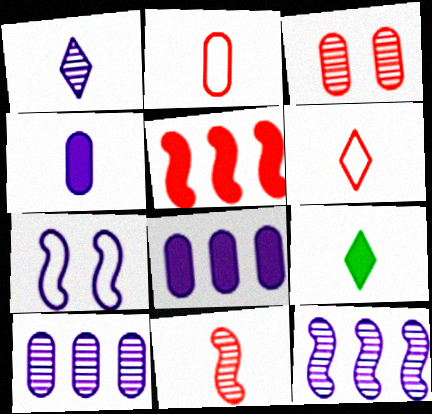[[1, 6, 9], 
[1, 7, 8], 
[3, 5, 6]]